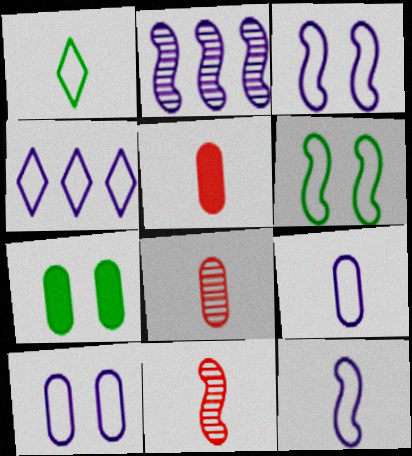[[3, 4, 9], 
[4, 7, 11], 
[4, 10, 12]]